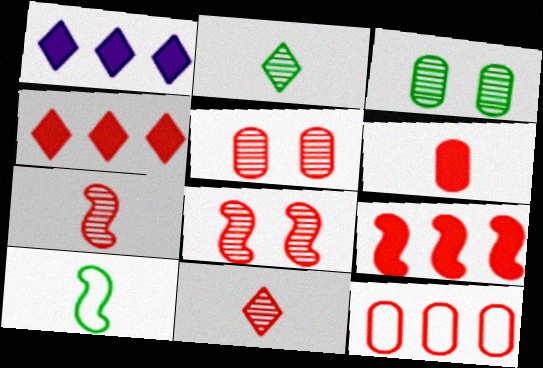[[1, 5, 10], 
[5, 6, 12]]